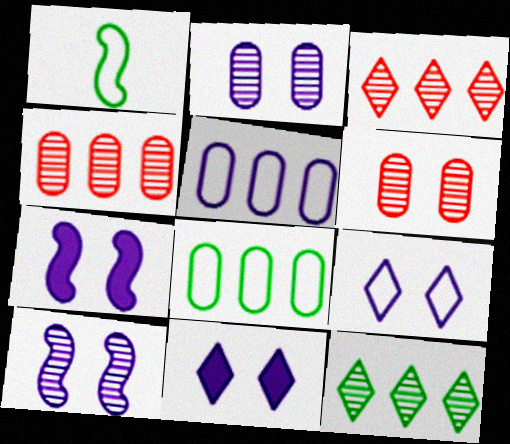[[1, 4, 11], 
[2, 7, 9]]